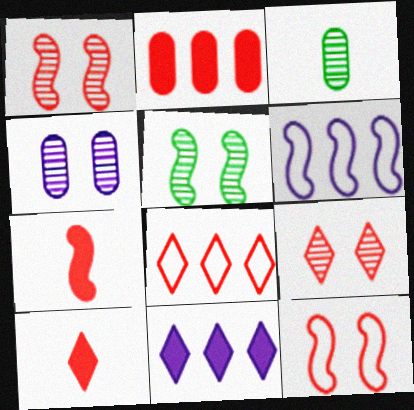[[3, 11, 12], 
[4, 5, 9], 
[5, 6, 7], 
[8, 9, 10]]